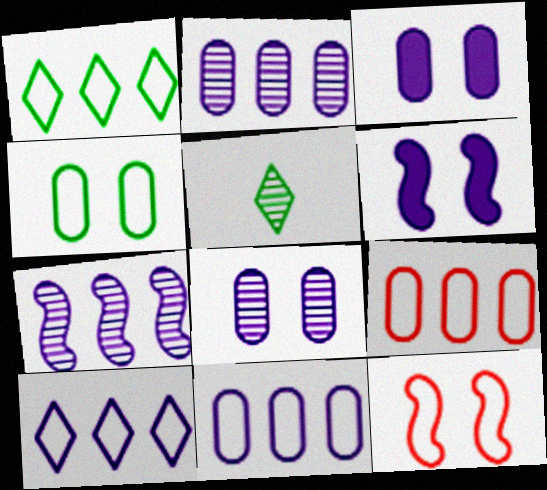[[5, 6, 9]]